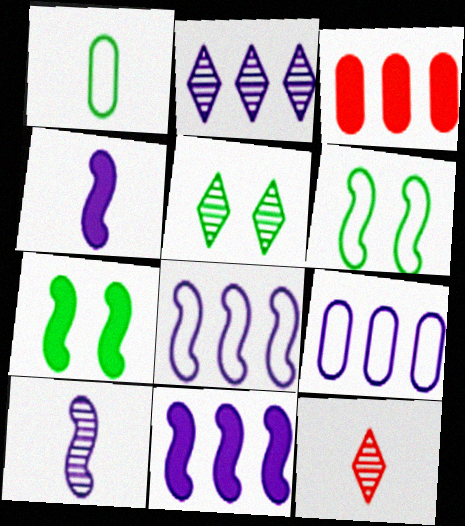[[1, 4, 12], 
[2, 5, 12], 
[2, 9, 11], 
[7, 9, 12]]